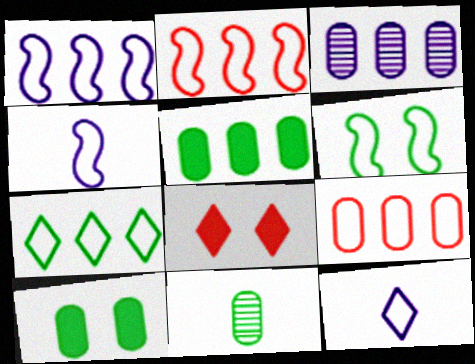[[1, 7, 9], 
[1, 8, 11], 
[2, 4, 6], 
[3, 5, 9], 
[6, 9, 12]]